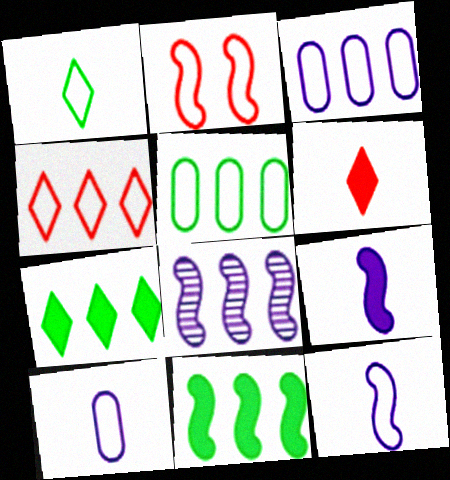[[1, 2, 3]]